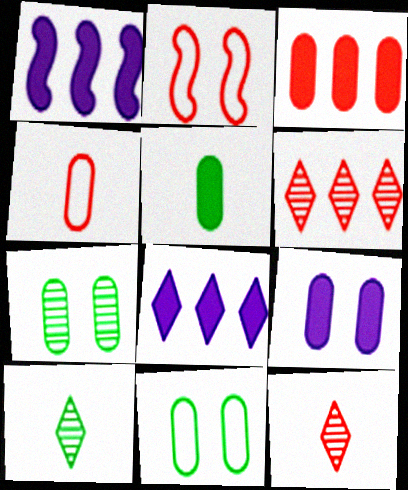[[1, 11, 12], 
[2, 3, 12], 
[3, 5, 9]]